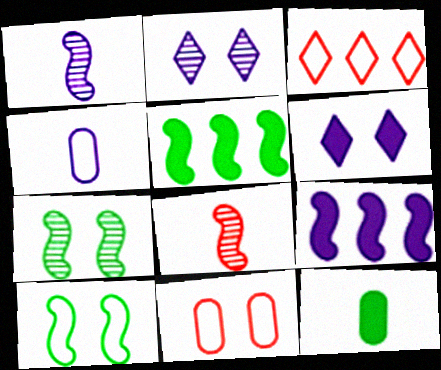[[2, 4, 9], 
[3, 4, 10], 
[6, 7, 11], 
[8, 9, 10]]